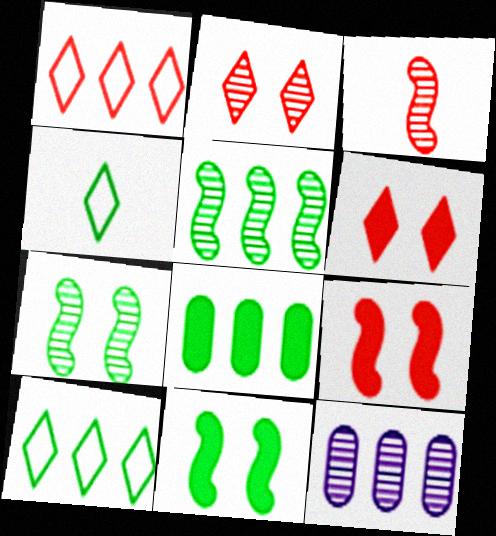[[4, 7, 8], 
[4, 9, 12], 
[5, 8, 10]]